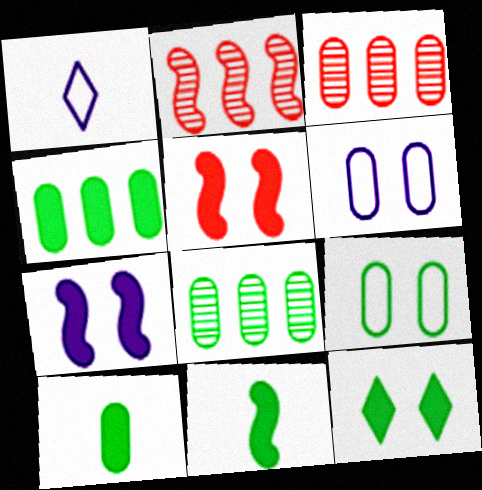[[1, 5, 8], 
[3, 6, 10], 
[4, 11, 12], 
[8, 9, 10]]